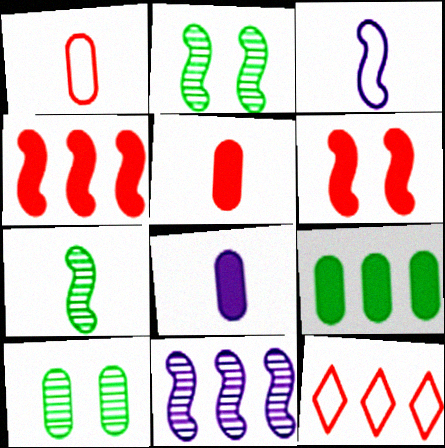[[2, 3, 4], 
[2, 8, 12], 
[9, 11, 12]]